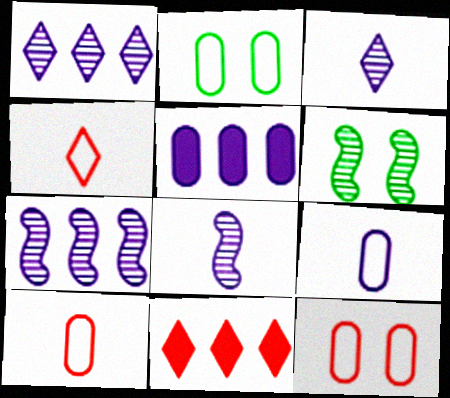[[2, 8, 11], 
[4, 5, 6], 
[6, 9, 11]]